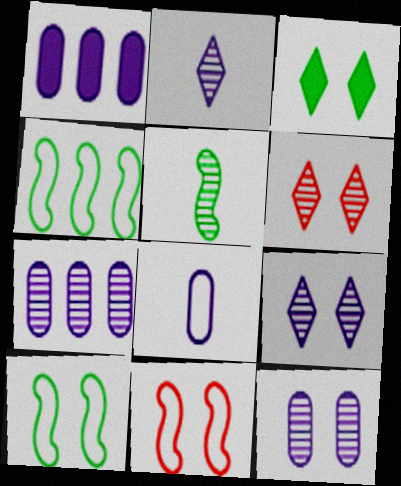[[1, 8, 12], 
[3, 11, 12], 
[5, 6, 7]]